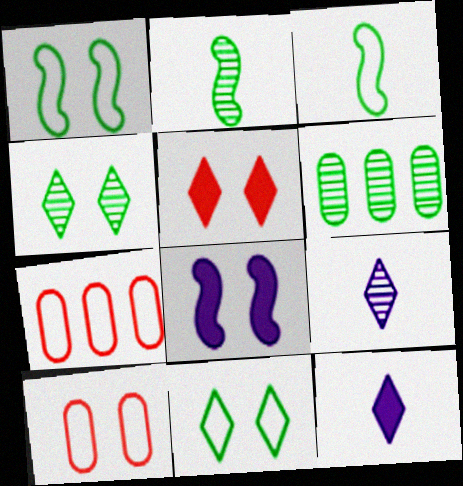[[2, 4, 6], 
[4, 8, 10]]